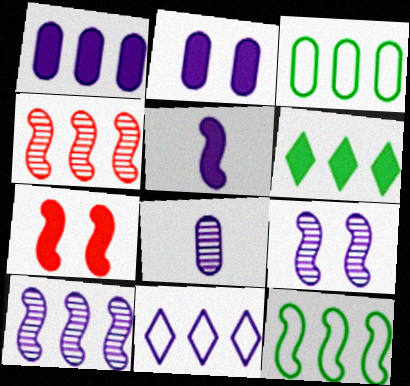[[1, 10, 11]]